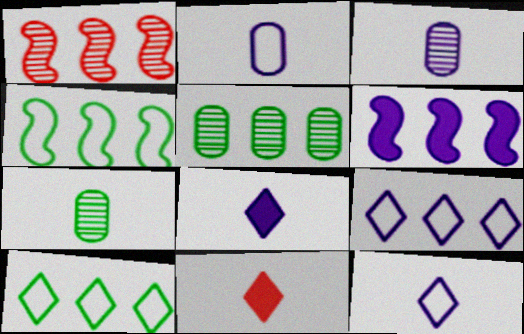[[1, 4, 6]]